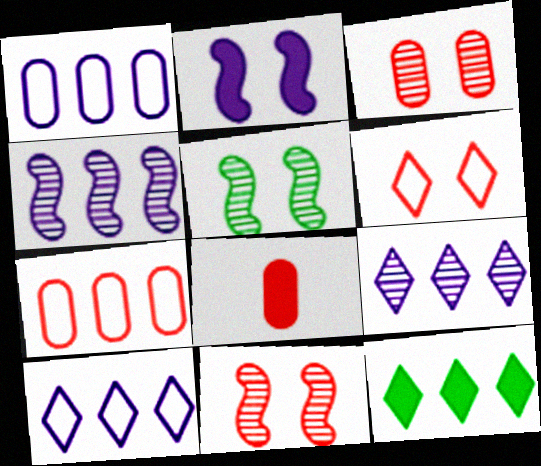[[2, 8, 12], 
[3, 7, 8], 
[4, 7, 12], 
[5, 8, 10]]